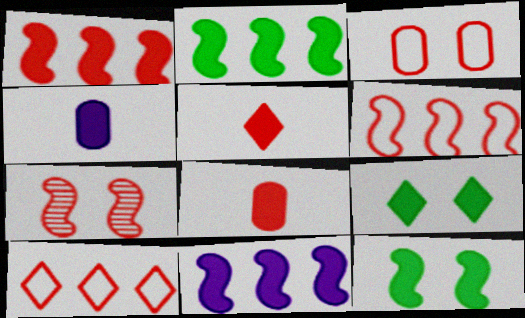[[1, 2, 11], 
[1, 4, 9], 
[7, 8, 10], 
[8, 9, 11]]